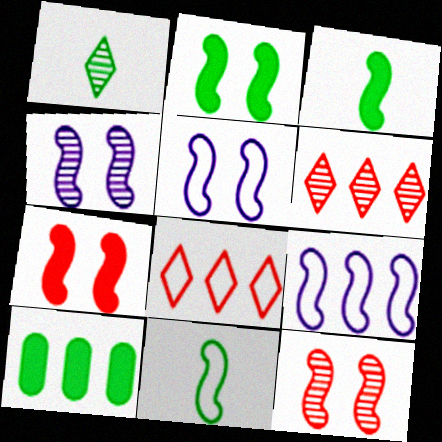[[2, 5, 12], 
[3, 9, 12], 
[6, 9, 10]]